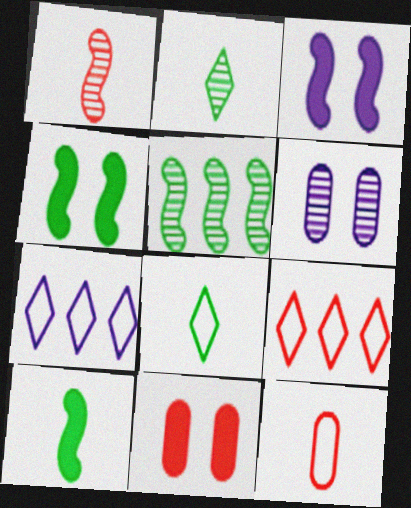[[1, 9, 11], 
[6, 9, 10]]